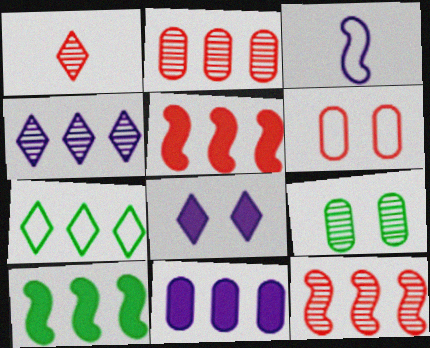[[1, 5, 6], 
[1, 7, 8], 
[3, 6, 7], 
[7, 11, 12]]